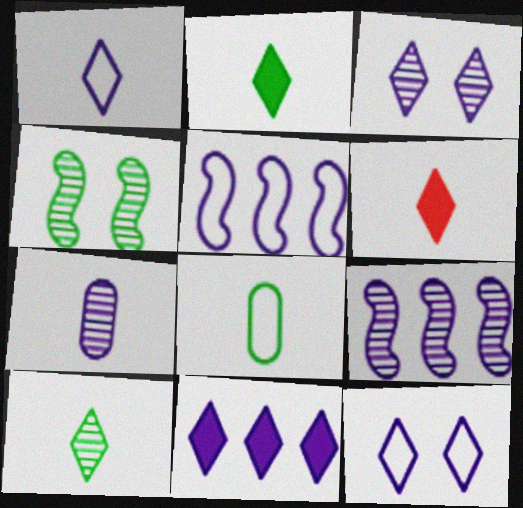[[1, 3, 11], 
[1, 6, 10], 
[3, 7, 9]]